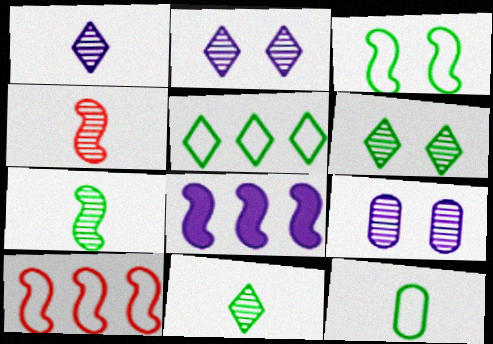[[3, 4, 8], 
[3, 5, 12]]